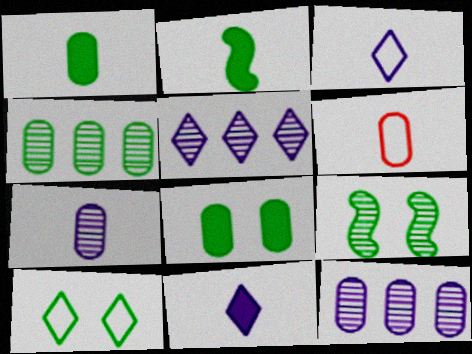[[1, 6, 7], 
[2, 4, 10], 
[6, 8, 12], 
[8, 9, 10]]